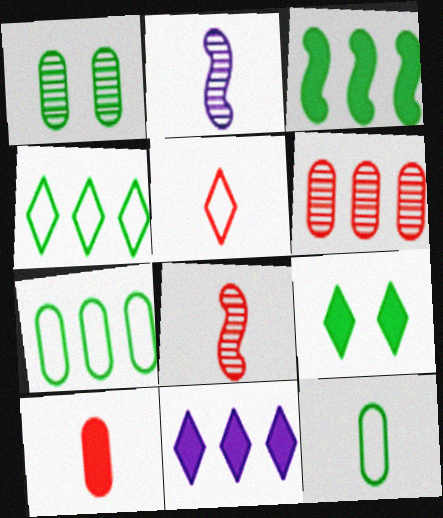[[5, 8, 10]]